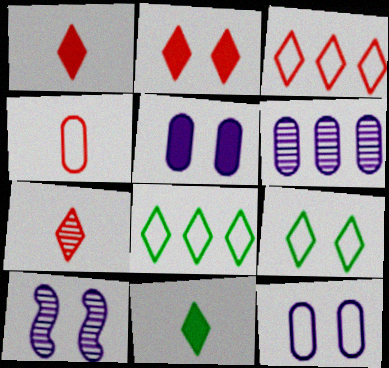[[2, 3, 7]]